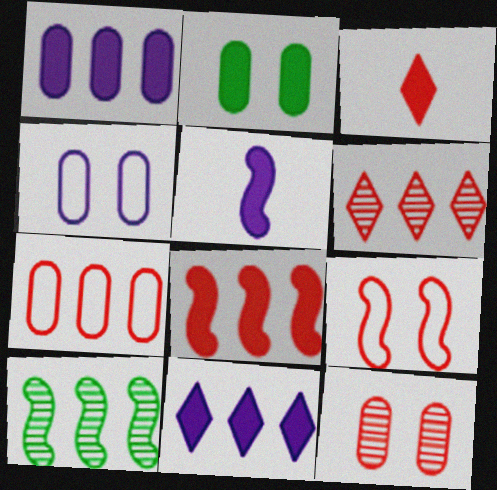[[2, 4, 12], 
[3, 4, 10], 
[5, 9, 10], 
[6, 7, 8], 
[7, 10, 11]]